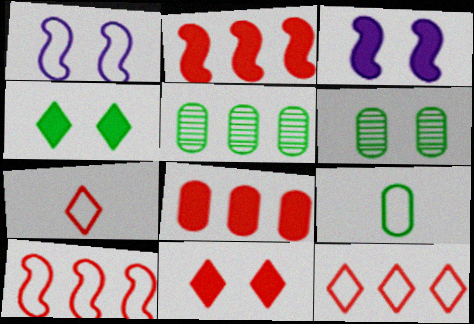[[1, 6, 11], 
[1, 9, 12], 
[3, 5, 7]]